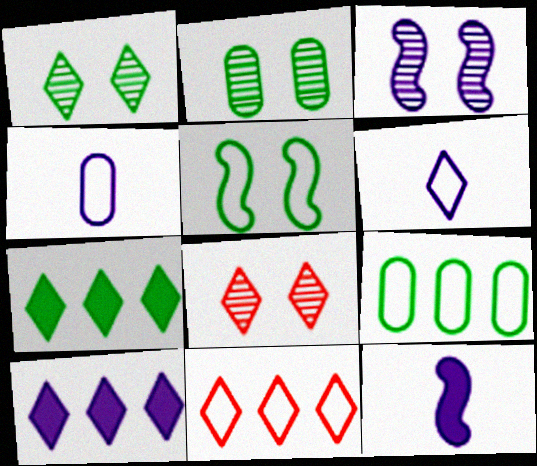[[2, 3, 8], 
[2, 11, 12], 
[3, 4, 10], 
[4, 5, 11], 
[6, 7, 8], 
[8, 9, 12]]